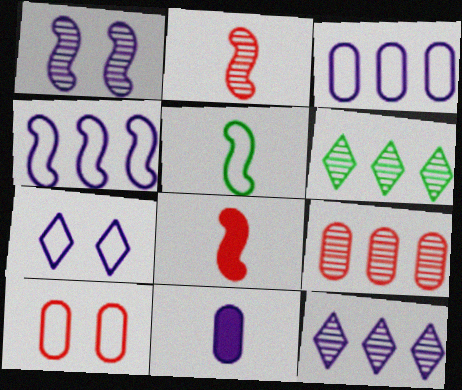[]